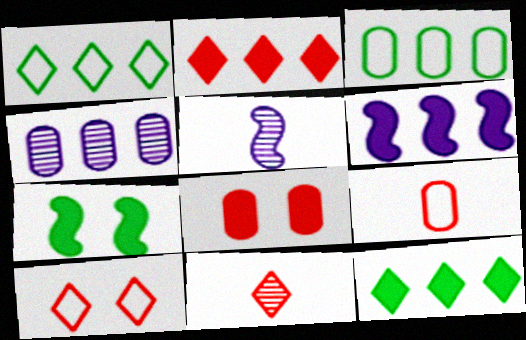[[1, 5, 8], 
[2, 10, 11]]